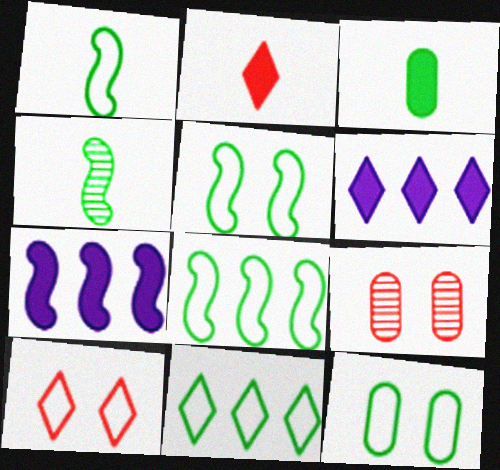[[1, 5, 8], 
[1, 6, 9], 
[1, 11, 12]]